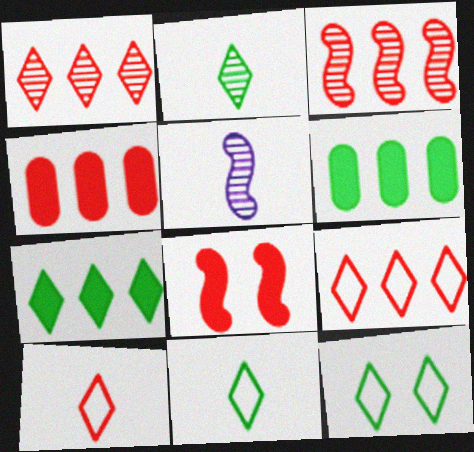[[2, 7, 12], 
[3, 4, 9], 
[4, 5, 12]]